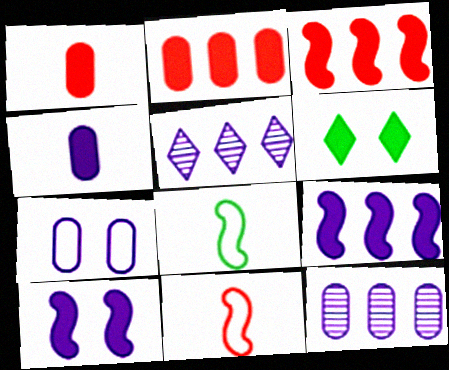[[1, 6, 9], 
[3, 4, 6], 
[4, 7, 12], 
[6, 11, 12]]